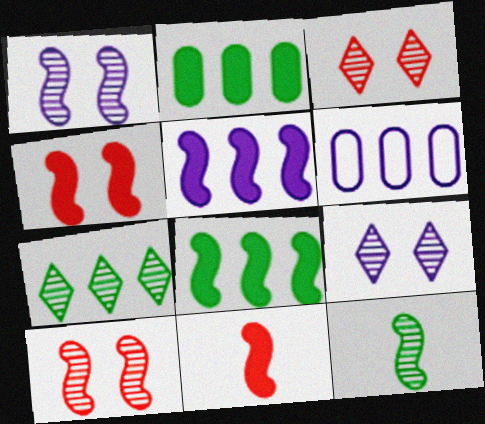[]